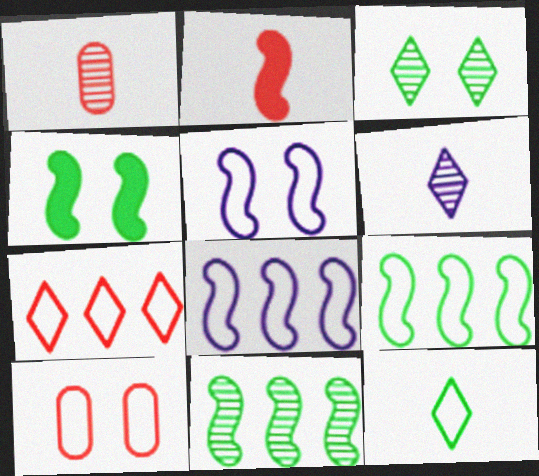[[2, 5, 11], 
[8, 10, 12]]